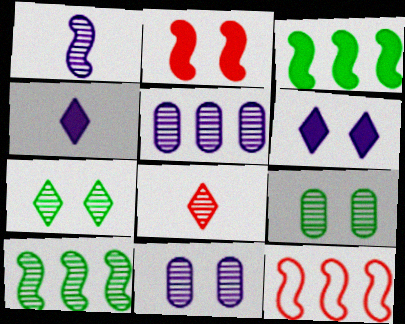[[4, 9, 12], 
[8, 10, 11]]